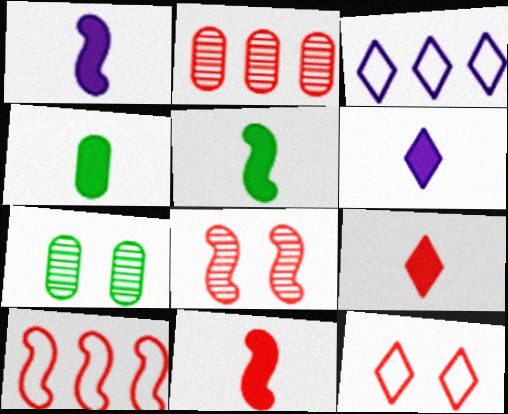[[1, 4, 9], 
[1, 5, 11], 
[2, 11, 12], 
[3, 4, 8], 
[3, 7, 11], 
[4, 6, 11], 
[6, 7, 10], 
[8, 10, 11]]